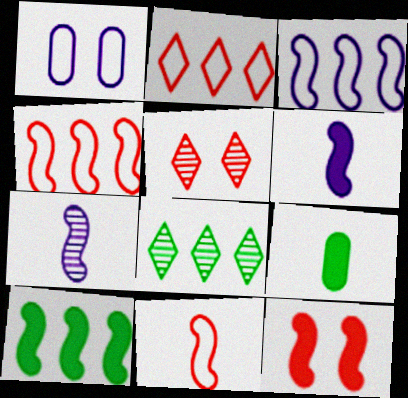[[3, 5, 9], 
[6, 10, 12]]